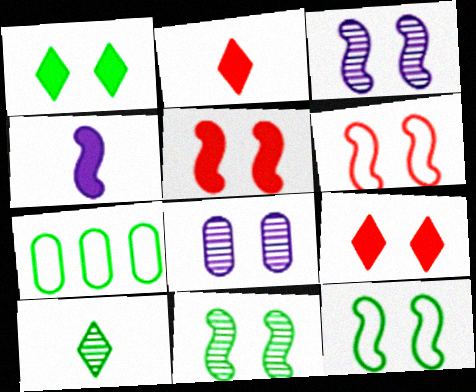[[1, 6, 8], 
[2, 3, 7], 
[3, 5, 12], 
[8, 9, 12]]